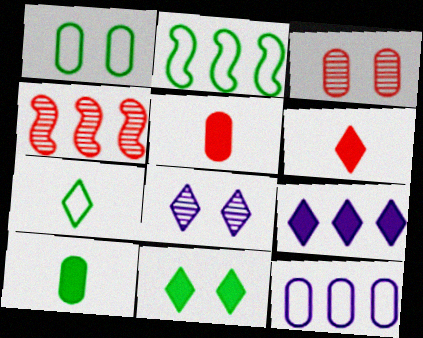[[1, 2, 7], 
[2, 5, 8], 
[3, 10, 12], 
[6, 9, 11]]